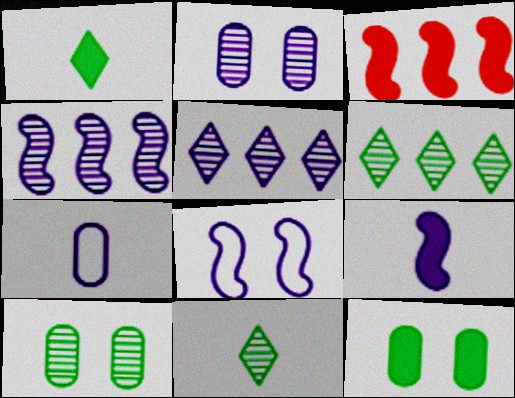[[4, 8, 9]]